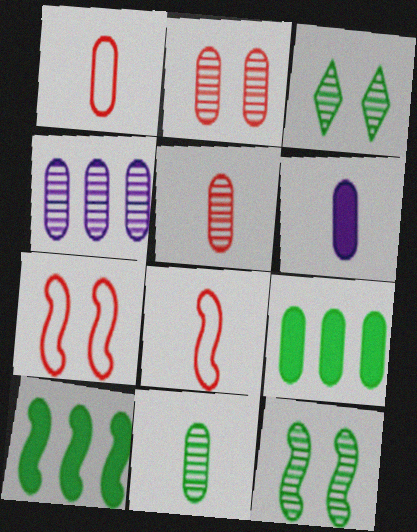[[1, 6, 11], 
[2, 4, 11]]